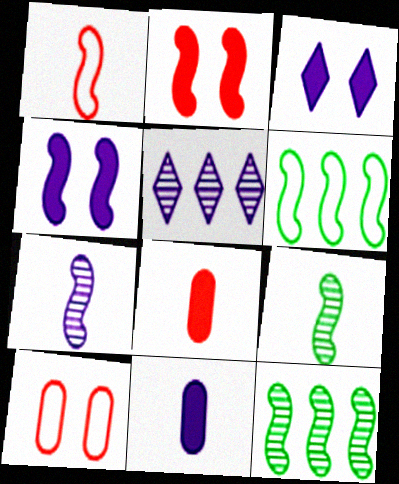[[1, 4, 12], 
[2, 6, 7]]